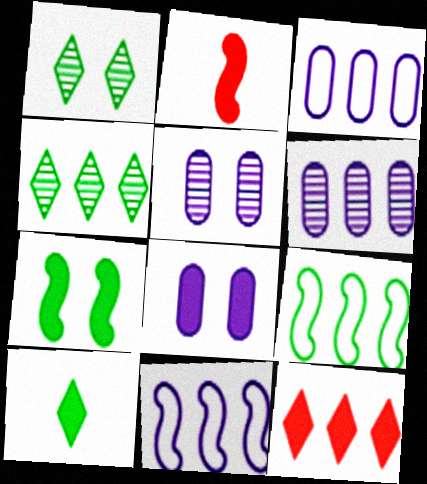[[1, 2, 3], 
[6, 9, 12]]